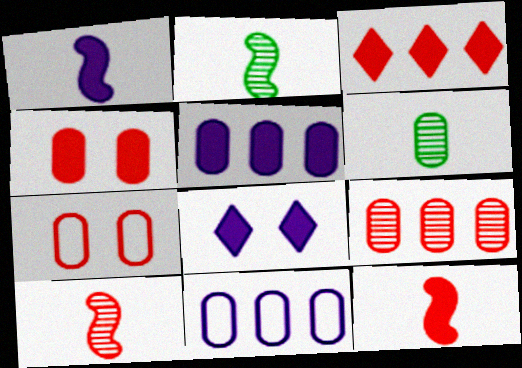[[1, 5, 8], 
[3, 4, 12], 
[3, 7, 10], 
[4, 6, 11], 
[5, 6, 7]]